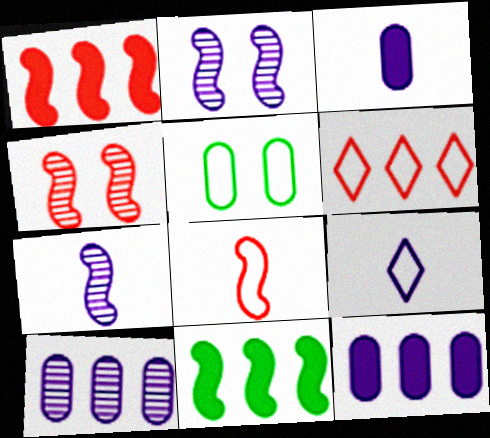[[1, 4, 8], 
[2, 8, 11], 
[2, 9, 12], 
[3, 7, 9], 
[6, 10, 11]]